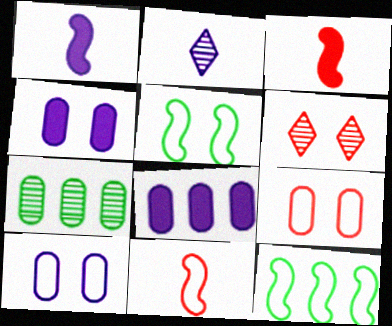[[4, 5, 6]]